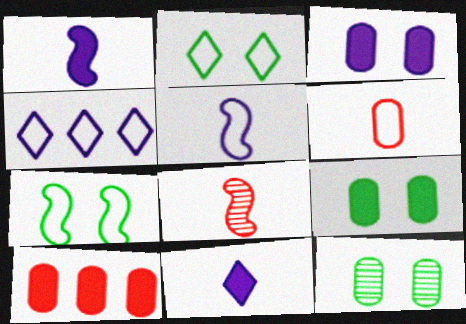[[4, 6, 7], 
[4, 8, 9]]